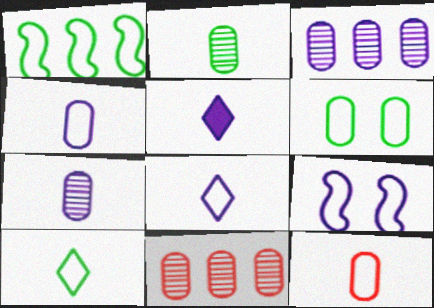[[1, 6, 10], 
[3, 5, 9]]